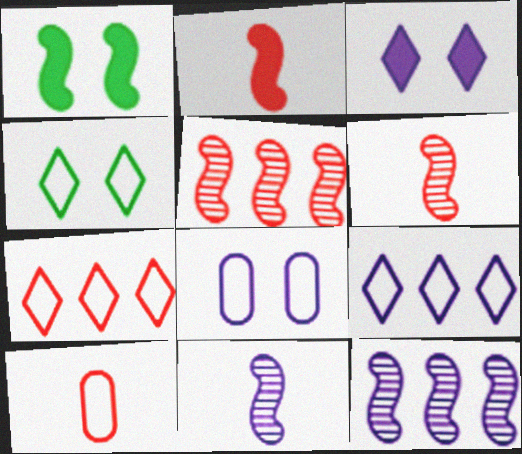[]